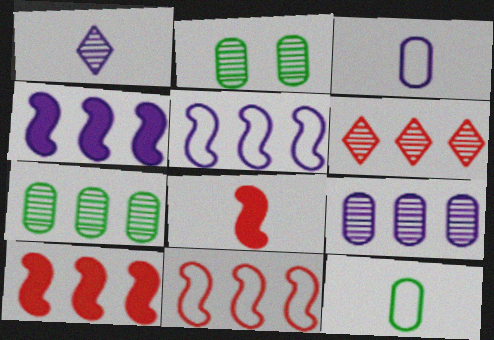[[1, 8, 12]]